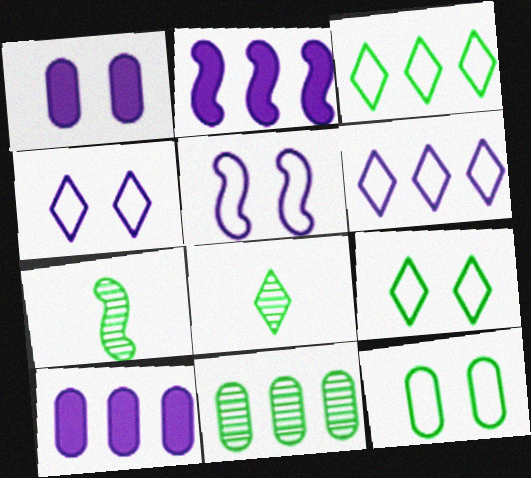[]